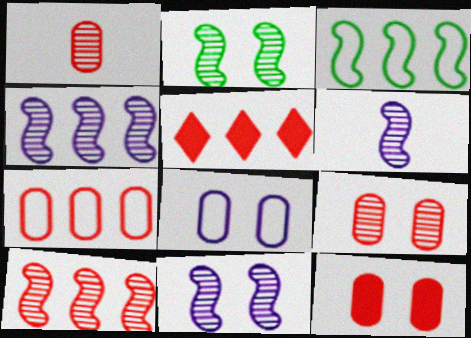[[1, 7, 12], 
[2, 6, 10], 
[4, 6, 11], 
[5, 7, 10]]